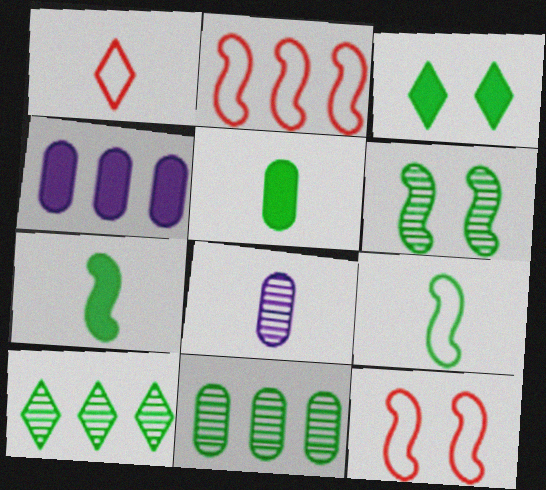[[1, 4, 6], 
[1, 7, 8], 
[2, 3, 8], 
[2, 4, 10], 
[3, 9, 11]]